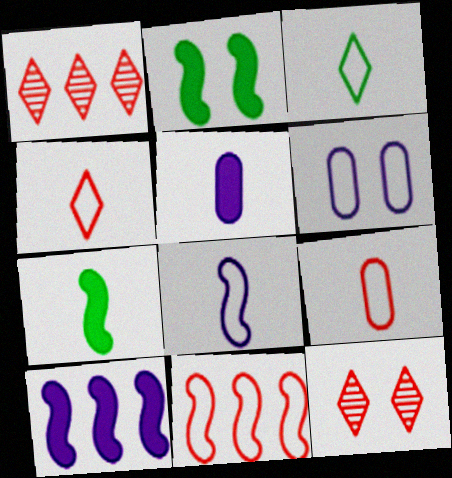[[1, 6, 7], 
[2, 6, 12], 
[3, 6, 11], 
[3, 8, 9]]